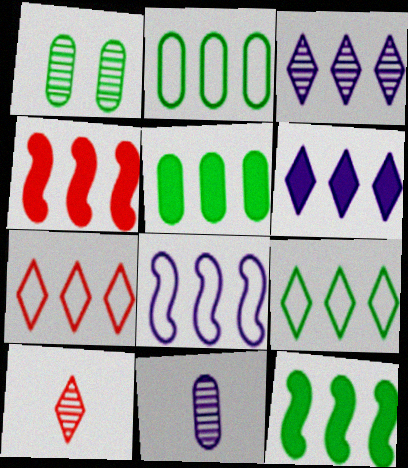[[2, 3, 4], 
[2, 7, 8], 
[4, 5, 6]]